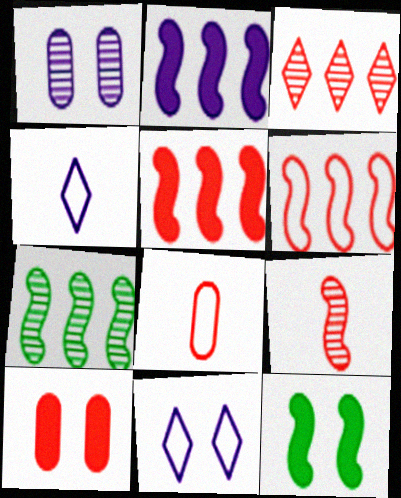[[1, 2, 4], 
[2, 6, 7], 
[4, 7, 10]]